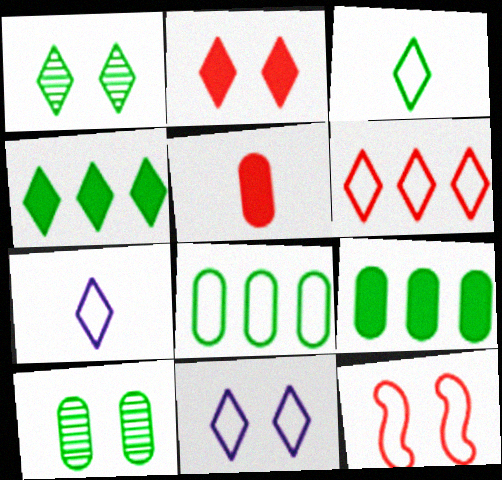[[1, 2, 11], 
[1, 3, 4], 
[3, 6, 11], 
[7, 8, 12]]